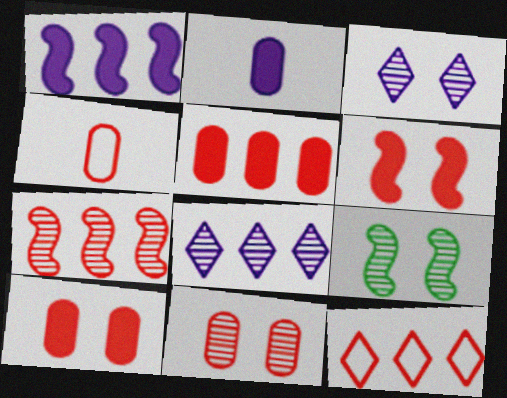[[2, 9, 12], 
[3, 9, 11], 
[4, 5, 11], 
[5, 7, 12]]